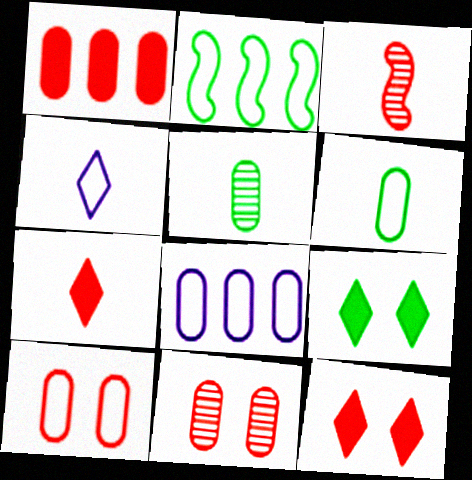[[2, 4, 10], 
[2, 5, 9], 
[3, 8, 9], 
[6, 8, 10]]